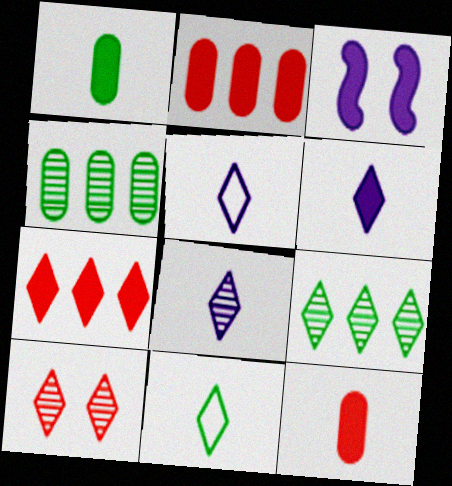[[1, 3, 7], 
[5, 6, 8], 
[8, 9, 10]]